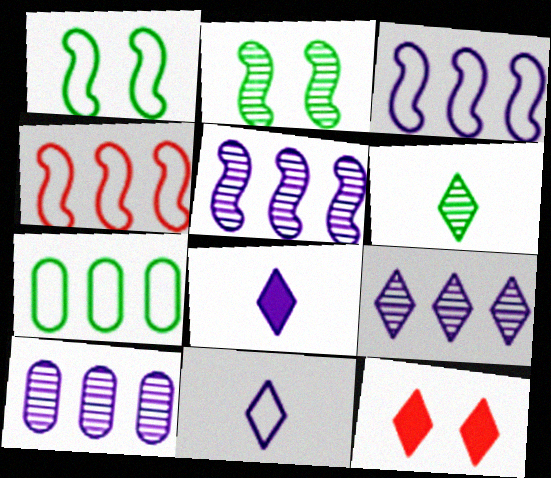[[5, 9, 10]]